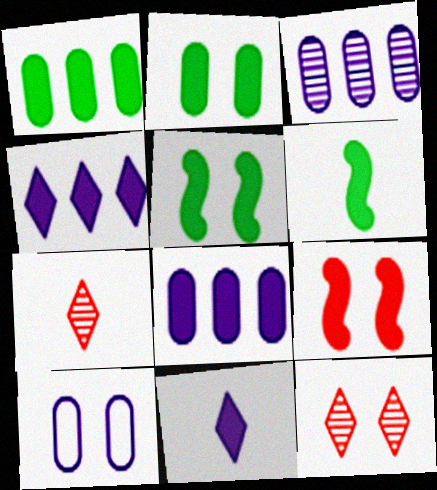[[1, 9, 11], 
[5, 10, 12]]